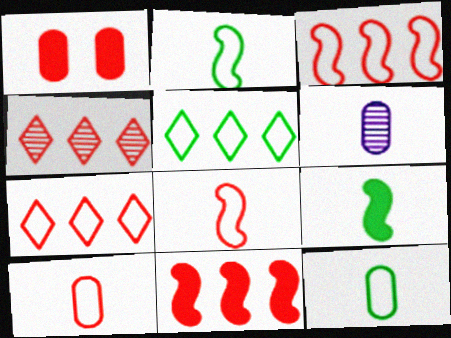[[1, 4, 8]]